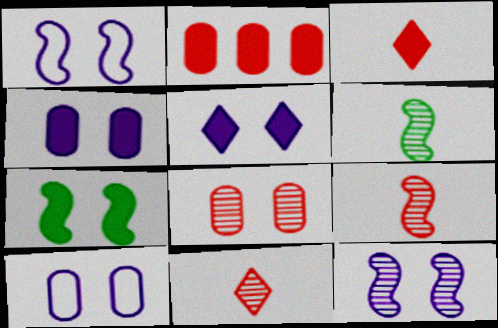[[5, 10, 12]]